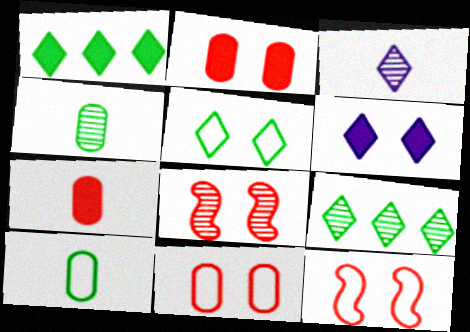[]